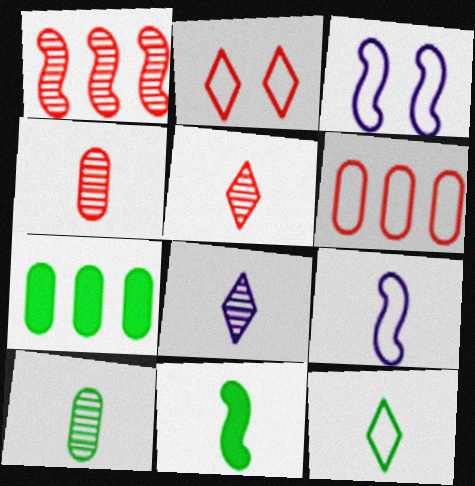[[1, 3, 11], 
[3, 5, 7], 
[3, 6, 12], 
[10, 11, 12]]